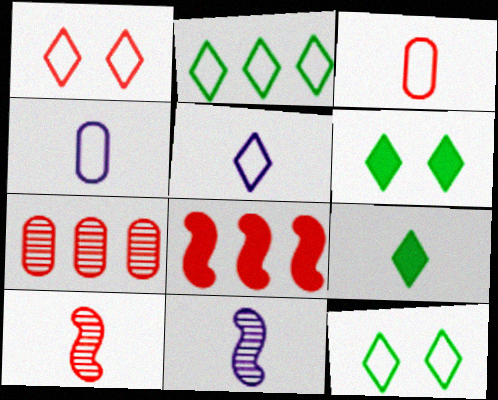[[1, 2, 5], 
[3, 9, 11], 
[4, 9, 10]]